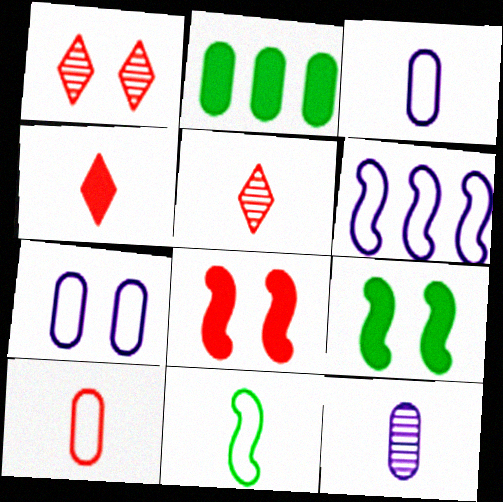[[1, 7, 9], 
[4, 11, 12]]